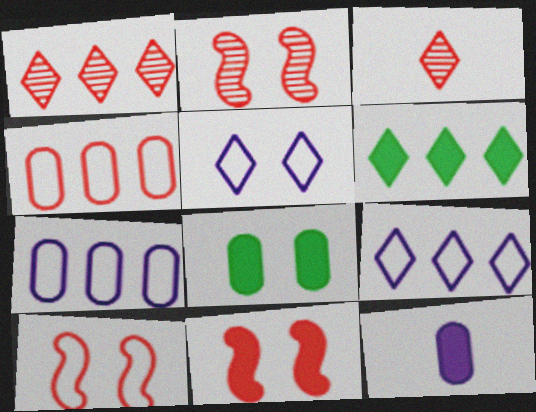[[1, 6, 9], 
[2, 5, 8], 
[2, 10, 11], 
[3, 4, 11], 
[3, 5, 6], 
[6, 11, 12]]